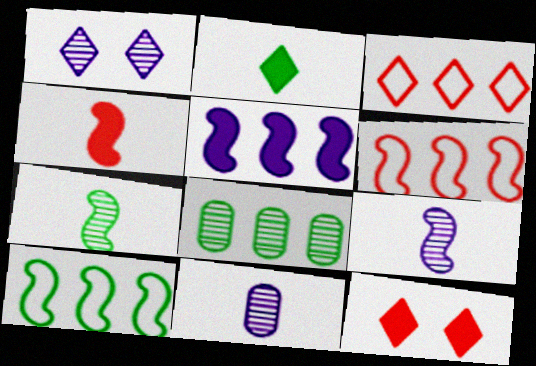[[1, 2, 3], 
[3, 5, 8], 
[10, 11, 12]]